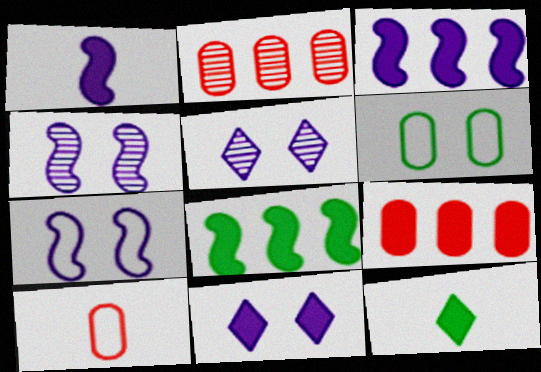[[2, 7, 12], 
[5, 8, 10]]